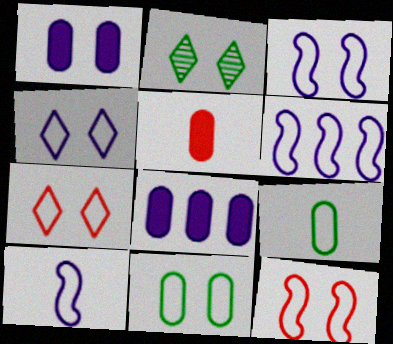[[1, 2, 12], 
[2, 5, 6], 
[3, 6, 10], 
[3, 7, 11], 
[4, 11, 12], 
[6, 7, 9]]